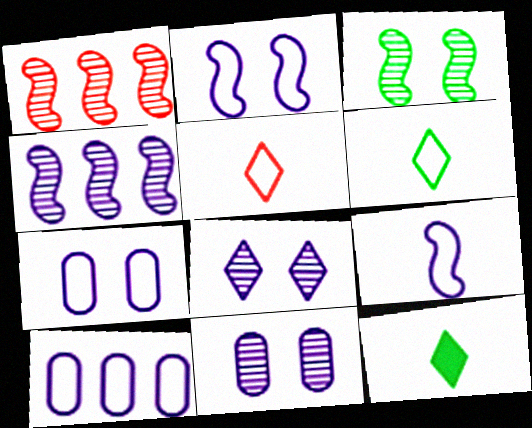[[1, 7, 12]]